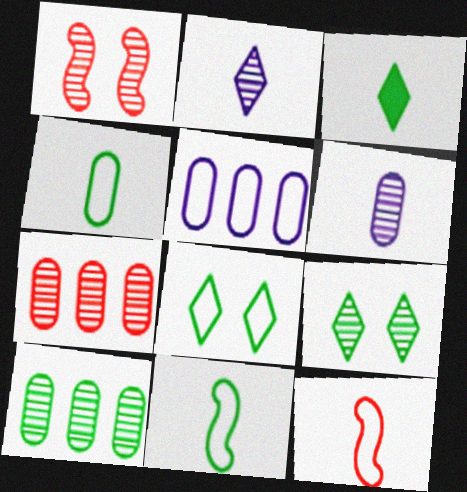[[1, 2, 10], 
[1, 3, 5], 
[3, 6, 12], 
[5, 8, 12]]